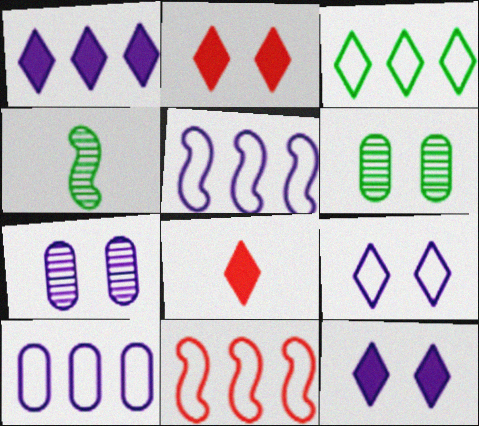[[2, 4, 10], 
[3, 10, 11], 
[5, 6, 8]]